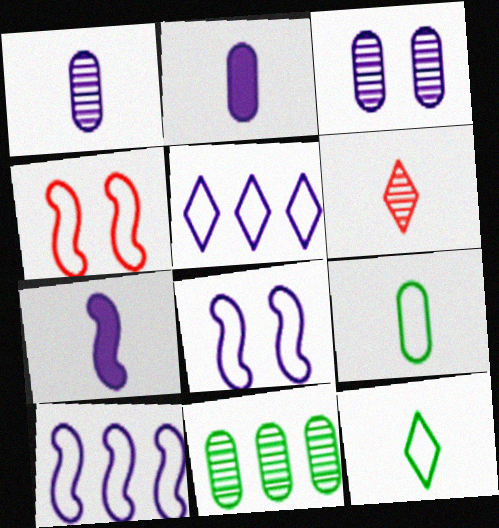[[3, 5, 7], 
[4, 5, 9], 
[6, 7, 9]]